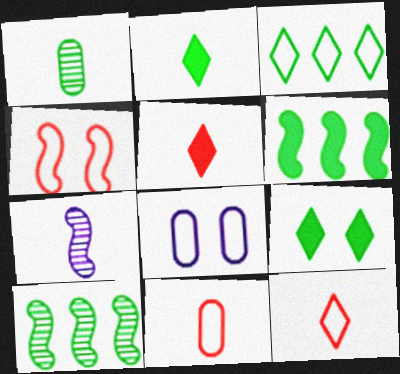[[2, 7, 11], 
[4, 6, 7], 
[5, 8, 10]]